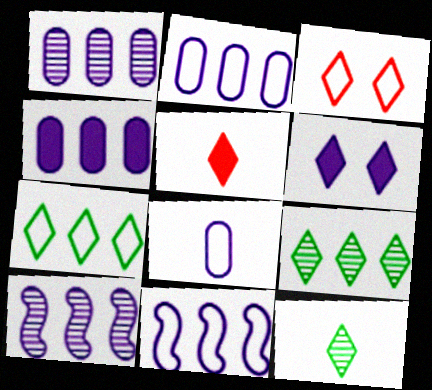[[1, 2, 4], 
[6, 8, 10]]